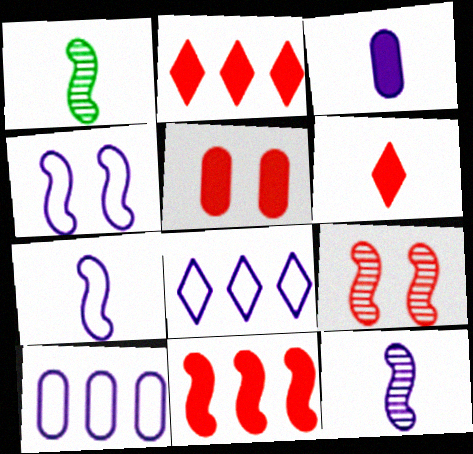[[1, 4, 11], 
[1, 5, 8], 
[5, 6, 11]]